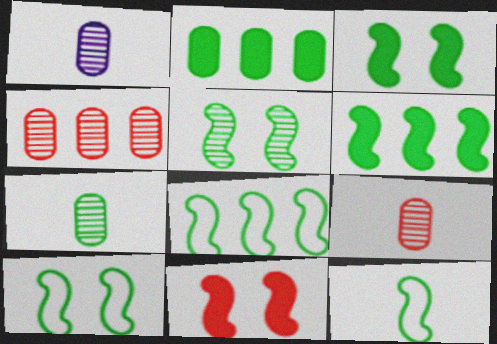[[1, 7, 9], 
[3, 5, 10], 
[5, 6, 12], 
[8, 10, 12]]